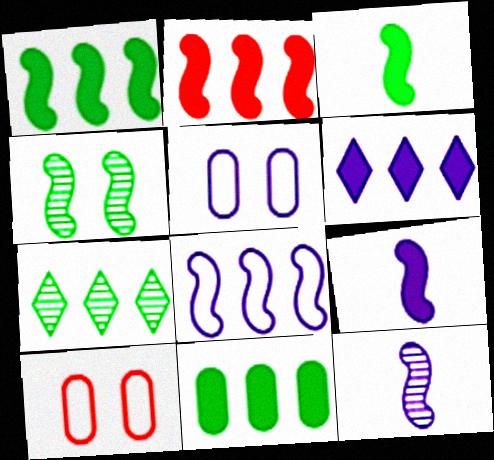[[2, 6, 11], 
[5, 6, 12], 
[7, 9, 10]]